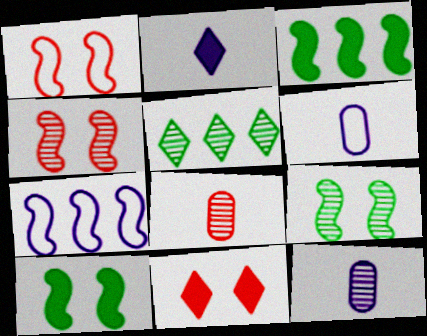[[4, 5, 12]]